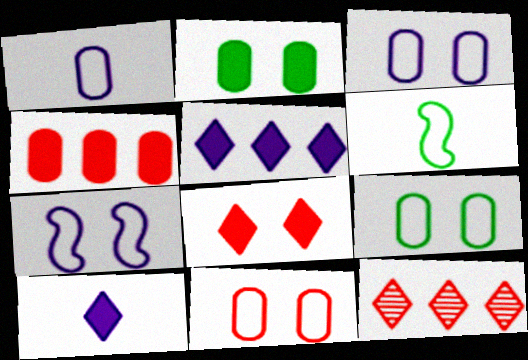[[3, 9, 11]]